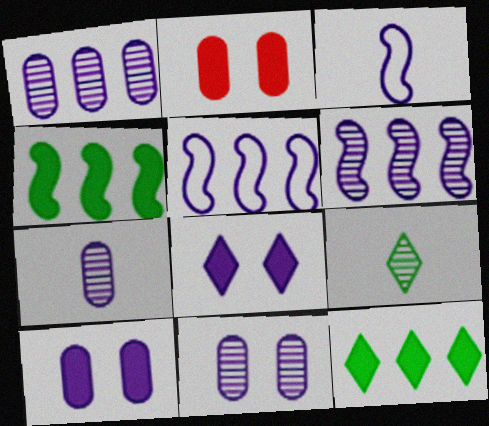[[1, 3, 8], 
[1, 7, 11], 
[2, 5, 9], 
[5, 7, 8]]